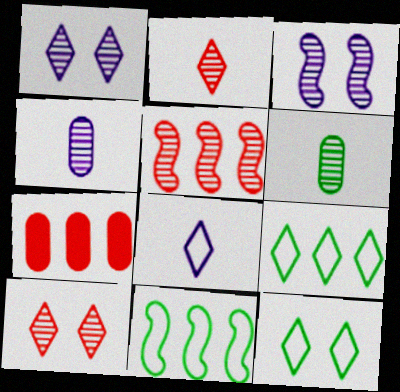[[1, 5, 6]]